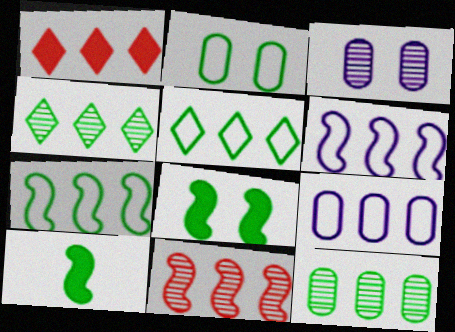[[1, 6, 12], 
[2, 4, 10]]